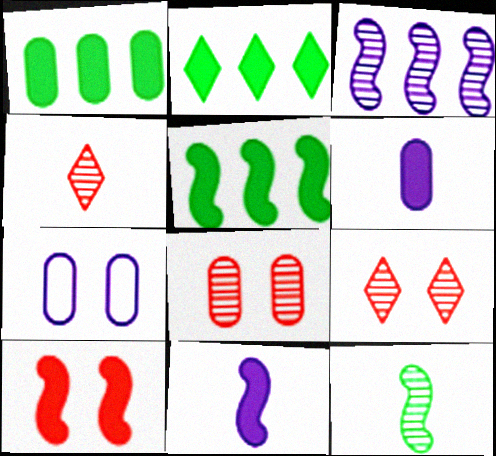[[1, 2, 5], 
[2, 6, 10], 
[4, 5, 7], 
[5, 10, 11]]